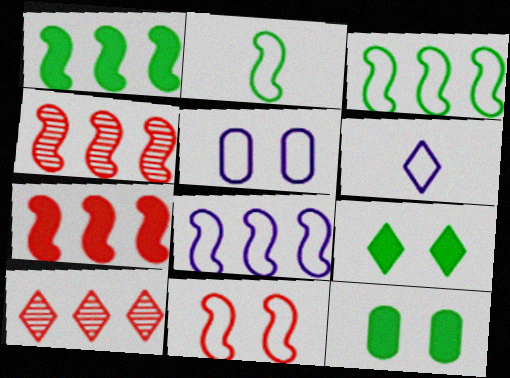[[1, 4, 8], 
[2, 8, 11], 
[4, 6, 12], 
[5, 6, 8], 
[6, 9, 10]]